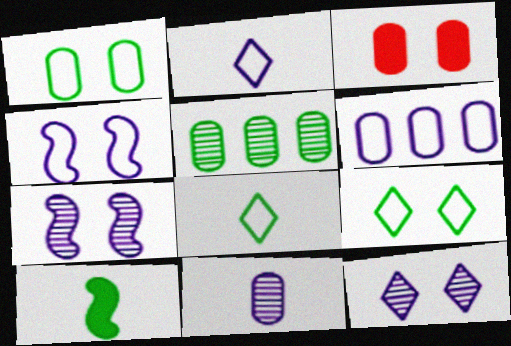[[2, 4, 6], 
[3, 7, 9], 
[5, 9, 10]]